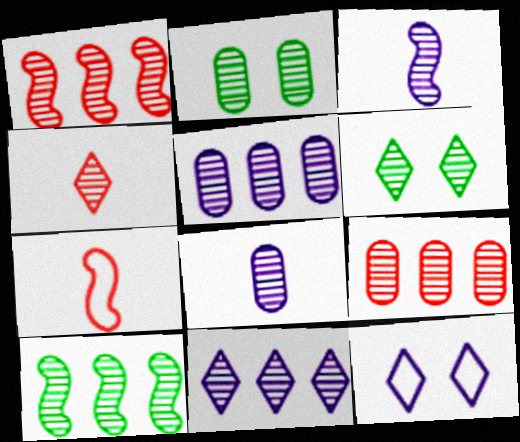[[1, 6, 8], 
[2, 8, 9], 
[3, 6, 9], 
[4, 6, 11], 
[9, 10, 11]]